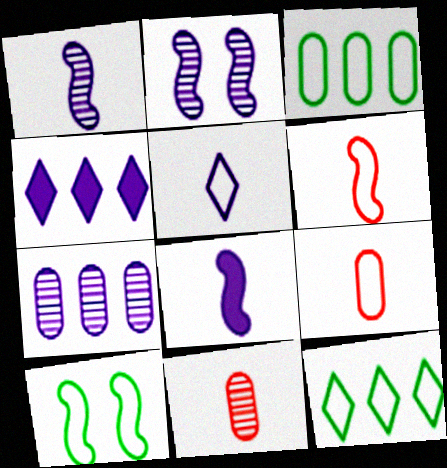[[4, 10, 11]]